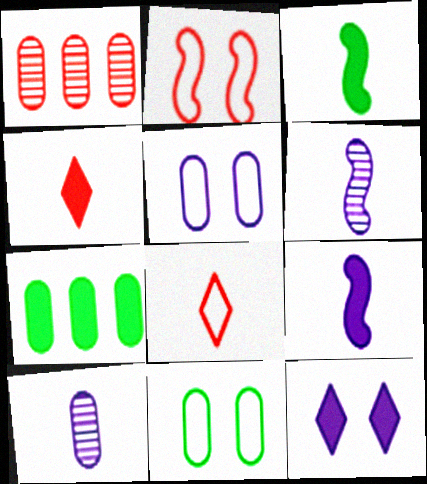[[1, 2, 4], 
[3, 8, 10]]